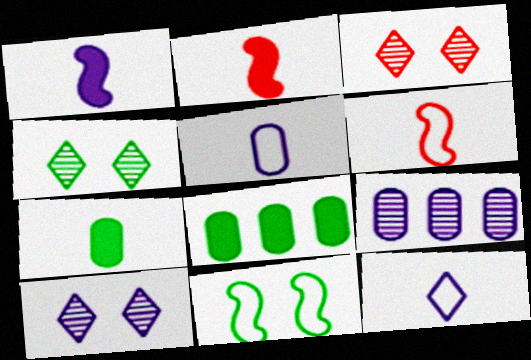[[3, 4, 10], 
[6, 8, 10]]